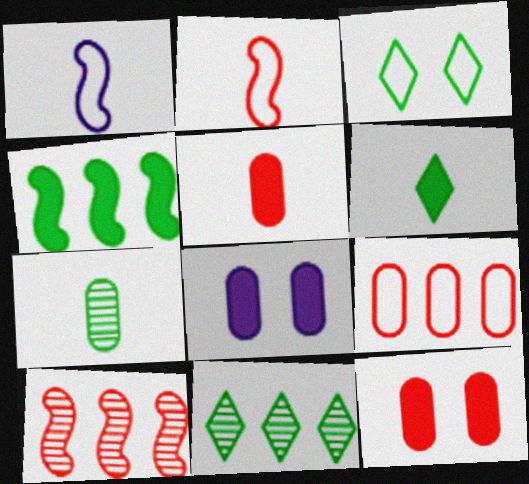[[1, 3, 9], 
[1, 11, 12], 
[2, 8, 11], 
[3, 4, 7], 
[3, 6, 11], 
[7, 8, 9]]